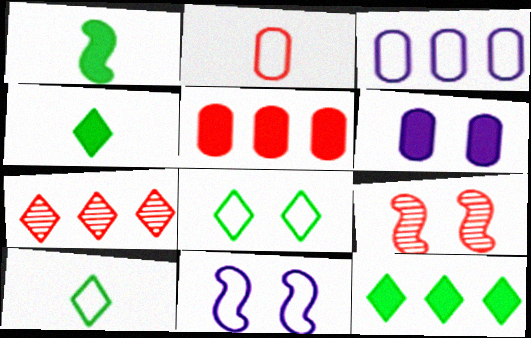[[3, 4, 9], 
[6, 8, 9]]